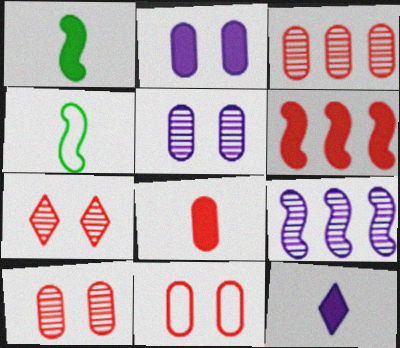[[1, 8, 12], 
[3, 8, 11]]